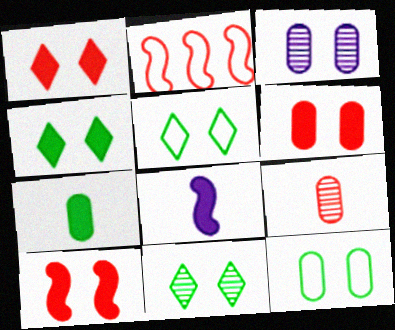[[1, 2, 9], 
[1, 6, 10], 
[3, 5, 10], 
[3, 6, 12], 
[4, 5, 11]]